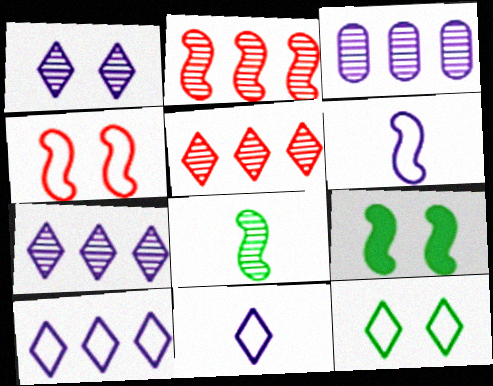[[2, 6, 9]]